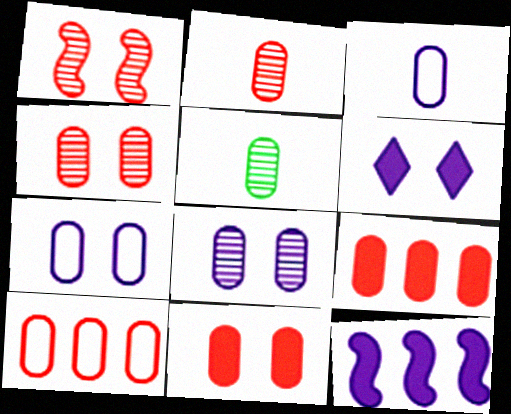[[2, 10, 11], 
[5, 7, 9]]